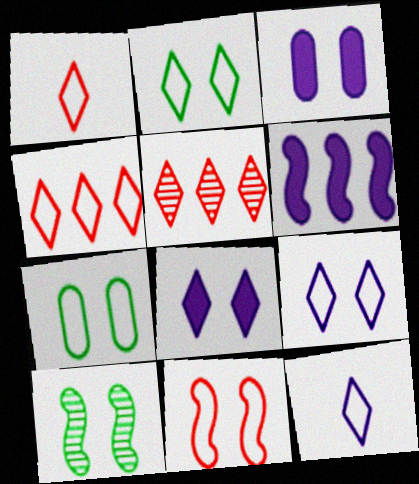[[2, 4, 12], 
[7, 9, 11]]